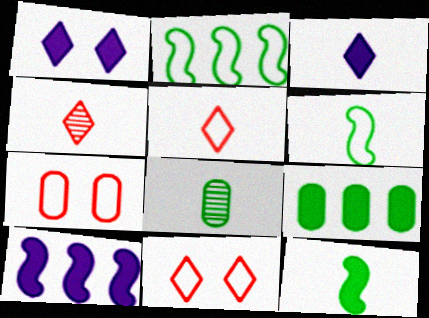[[8, 10, 11]]